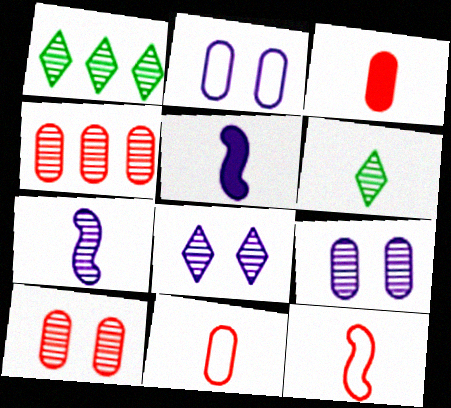[[1, 7, 10], 
[5, 6, 11]]